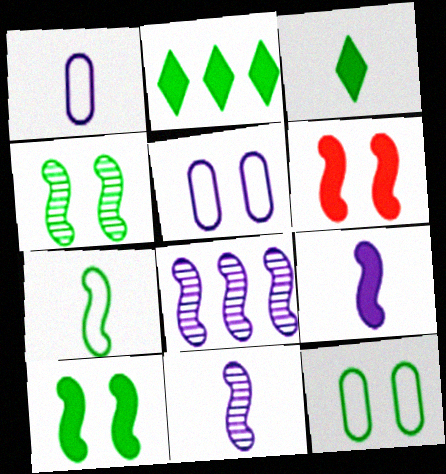[[6, 7, 8]]